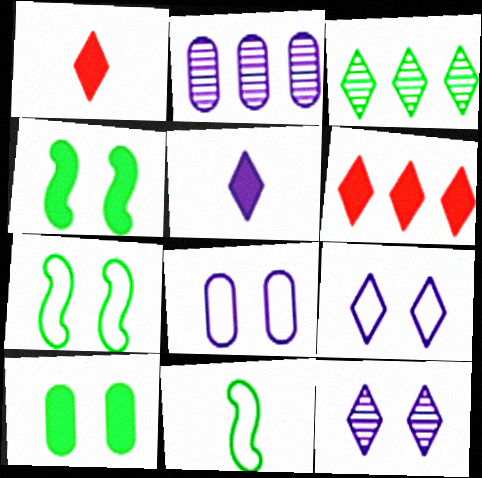[[1, 2, 7], 
[1, 3, 9], 
[3, 10, 11]]